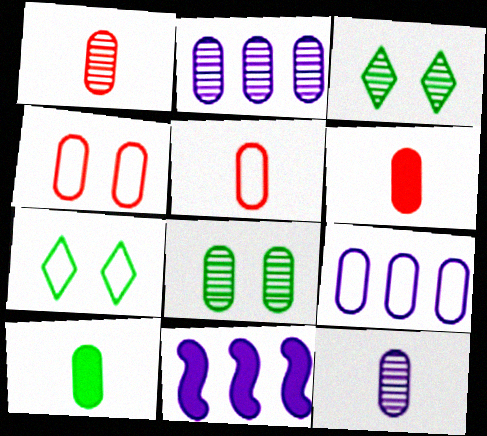[[1, 2, 8], 
[1, 5, 6], 
[1, 7, 11], 
[2, 4, 10], 
[3, 5, 11], 
[5, 10, 12], 
[6, 8, 9]]